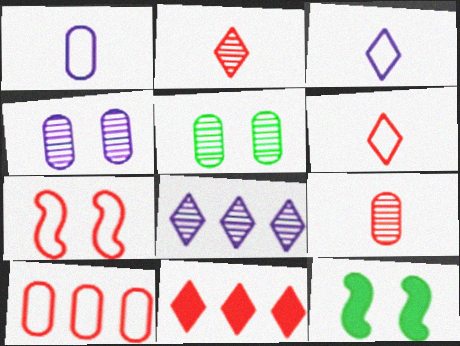[[6, 7, 10], 
[7, 9, 11]]